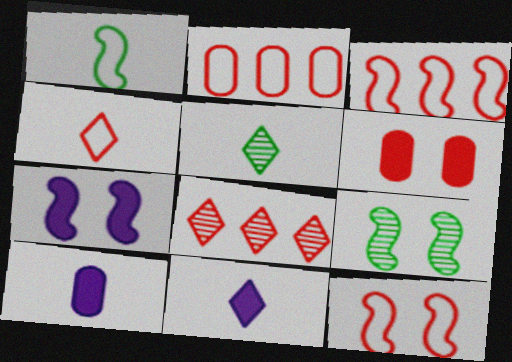[[2, 4, 12], 
[2, 5, 7], 
[2, 9, 11], 
[4, 5, 11], 
[7, 9, 12]]